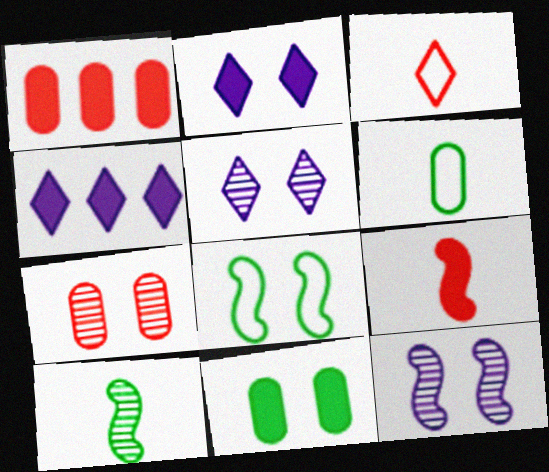[[2, 7, 8], 
[4, 9, 11]]